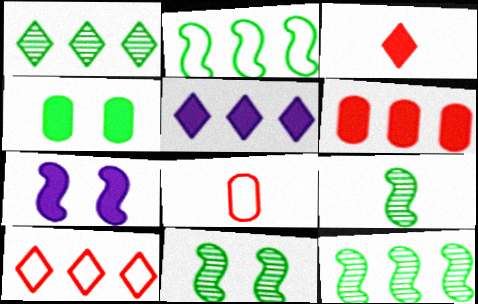[[1, 5, 10], 
[1, 7, 8], 
[5, 8, 11], 
[9, 11, 12]]